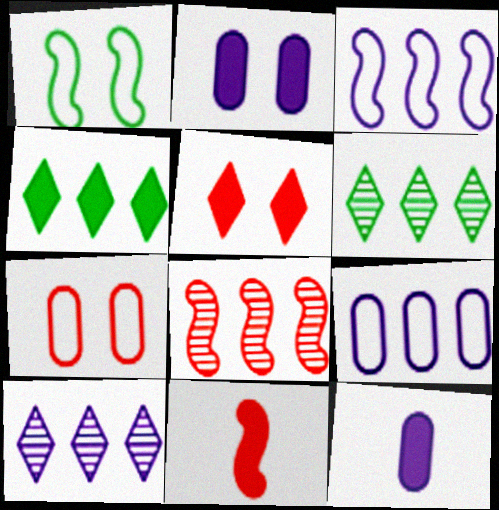[[2, 4, 11], 
[4, 8, 9]]